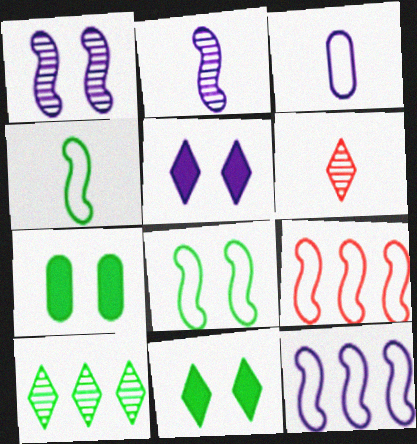[[4, 7, 10], 
[6, 7, 12]]